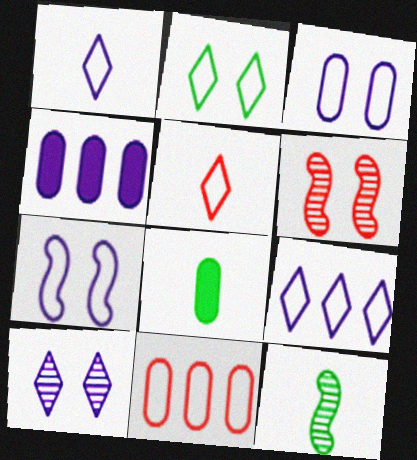[[2, 5, 9], 
[6, 8, 9]]